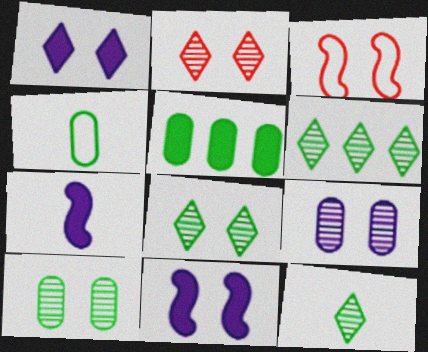[[1, 3, 10], 
[4, 5, 10], 
[6, 8, 12]]